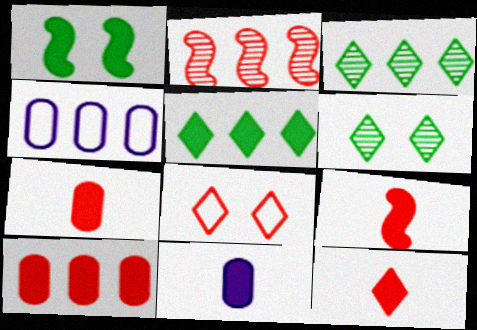[[2, 4, 5], 
[2, 7, 8], 
[4, 6, 9], 
[7, 9, 12]]